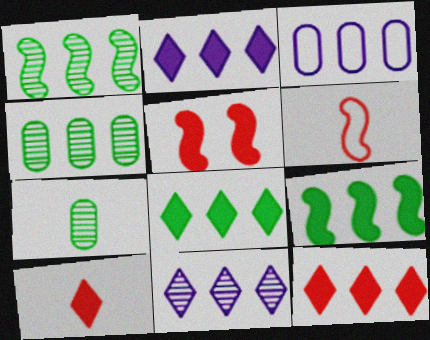[[1, 3, 12], 
[2, 8, 12]]